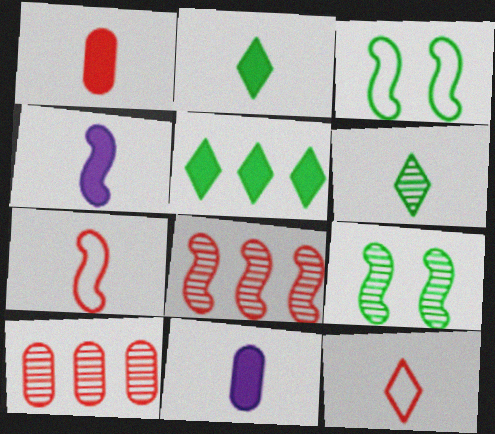[[1, 2, 4], 
[3, 4, 8], 
[6, 7, 11]]